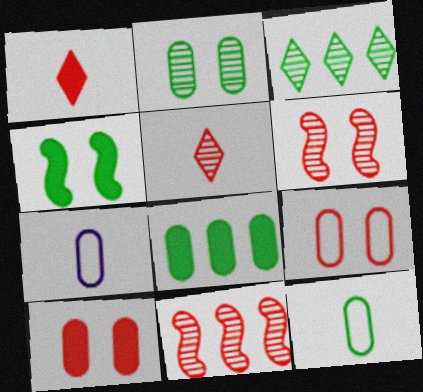[[1, 9, 11], 
[2, 8, 12], 
[3, 4, 12]]